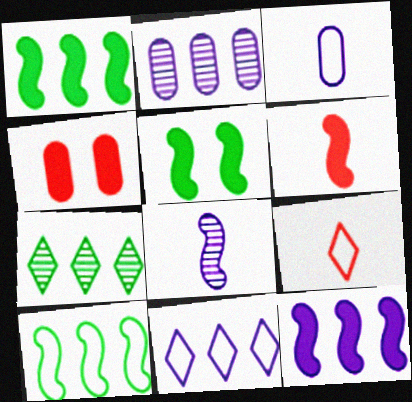[[2, 5, 9], 
[2, 11, 12], 
[5, 6, 12]]